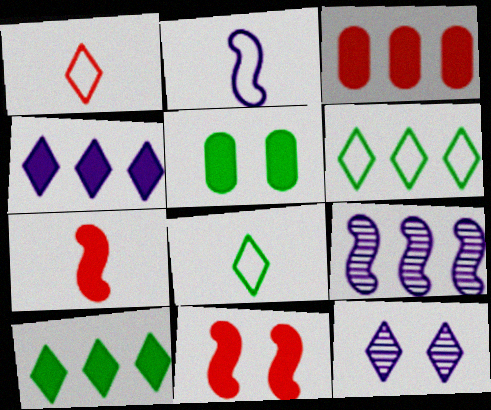[[1, 5, 9], 
[1, 10, 12], 
[3, 6, 9], 
[4, 5, 7]]